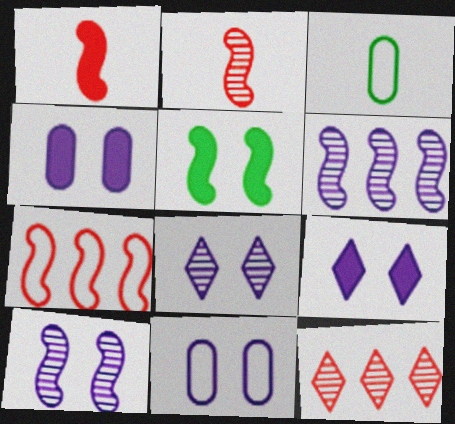[[9, 10, 11]]